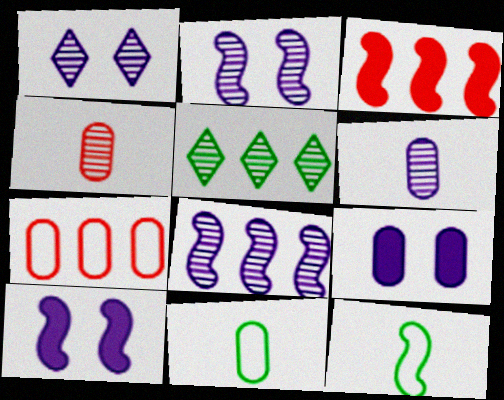[[1, 3, 11], 
[1, 6, 8], 
[2, 3, 12], 
[2, 4, 5]]